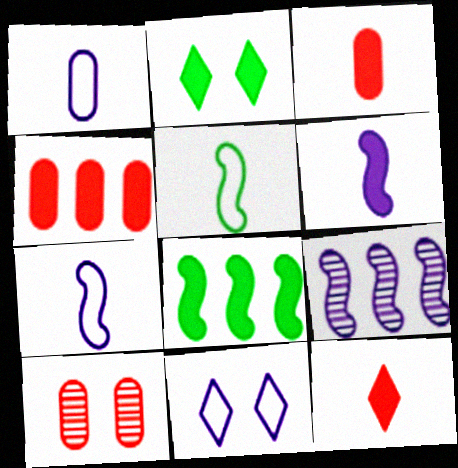[[2, 4, 6]]